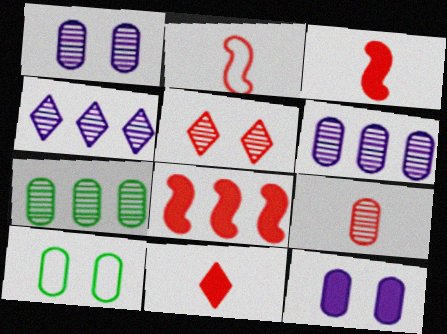[[1, 7, 9], 
[2, 9, 11], 
[3, 4, 10]]